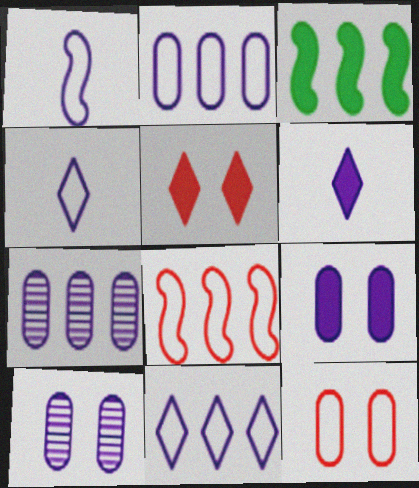[]